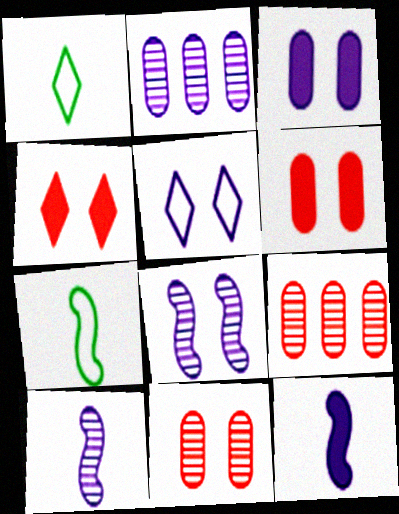[[2, 4, 7], 
[2, 5, 12], 
[3, 5, 8]]